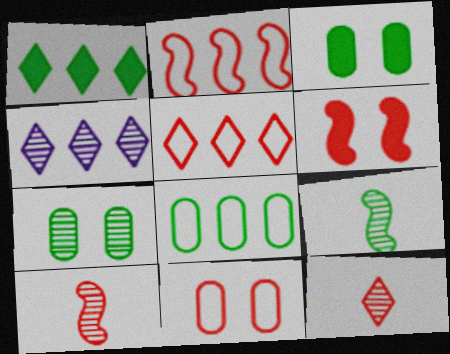[[1, 4, 5], 
[2, 6, 10], 
[4, 7, 10]]